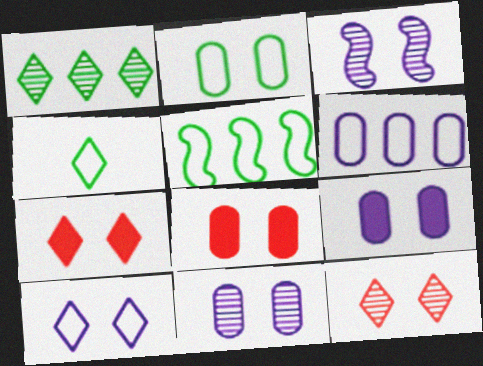[[2, 3, 7], 
[2, 4, 5], 
[2, 8, 11], 
[3, 9, 10]]